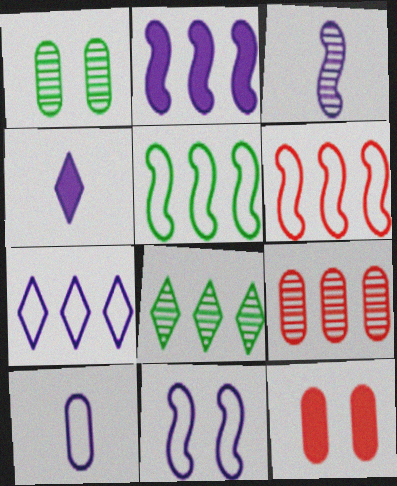[[1, 4, 6], 
[2, 3, 11], 
[3, 4, 10], 
[7, 10, 11]]